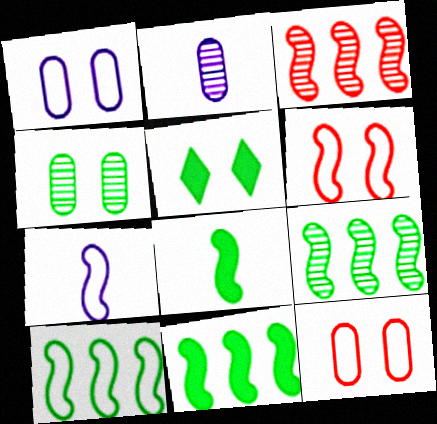[[6, 7, 10], 
[9, 10, 11]]